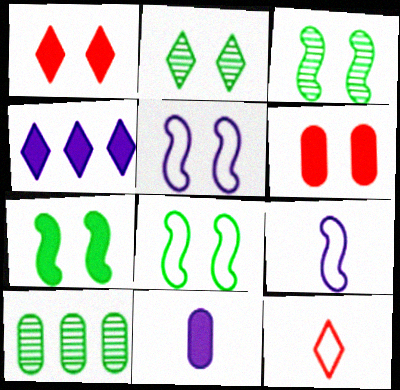[[1, 9, 10], 
[2, 4, 12], 
[2, 5, 6], 
[3, 7, 8]]